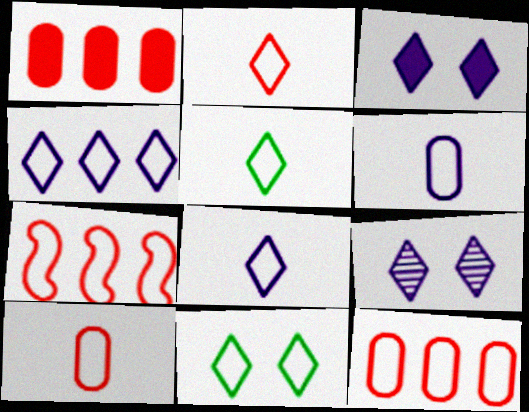[[2, 4, 11], 
[2, 5, 8], 
[6, 7, 11]]